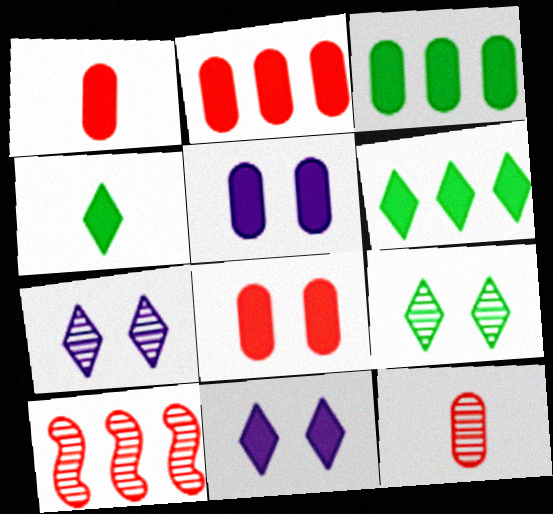[[1, 2, 8], 
[1, 3, 5]]